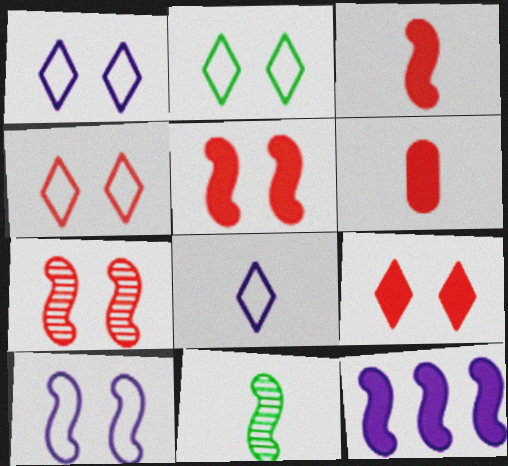[[1, 2, 4], 
[6, 8, 11]]